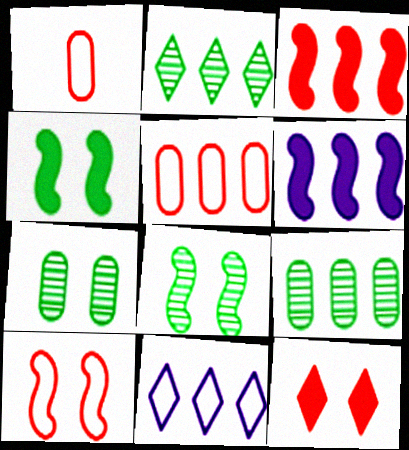[[2, 5, 6], 
[3, 9, 11]]